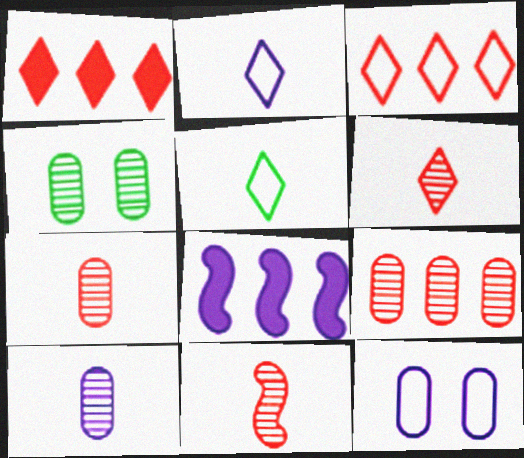[[4, 9, 10], 
[6, 7, 11]]